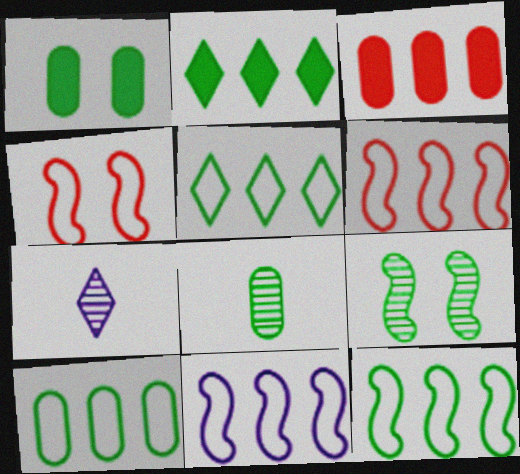[[1, 6, 7], 
[1, 8, 10], 
[5, 10, 12], 
[6, 11, 12]]